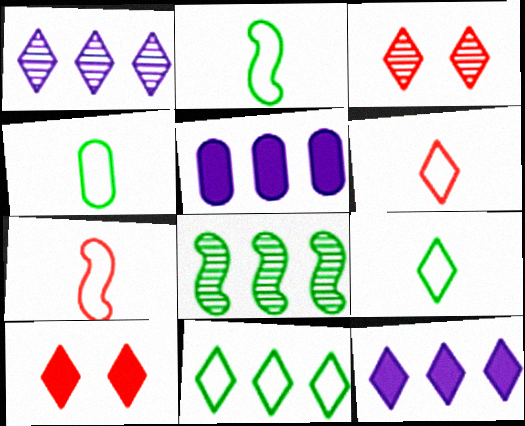[[1, 9, 10], 
[2, 3, 5], 
[2, 4, 9], 
[3, 9, 12]]